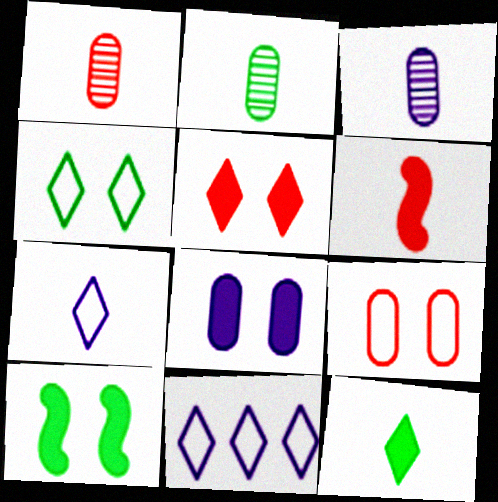[[1, 2, 3], 
[1, 10, 11], 
[2, 6, 7], 
[5, 8, 10]]